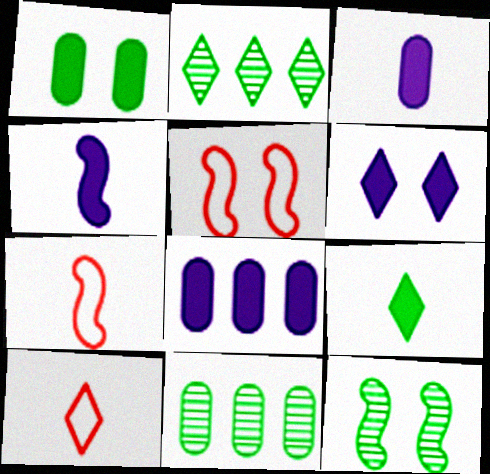[[2, 3, 5], 
[2, 6, 10], 
[4, 6, 8], 
[6, 7, 11], 
[8, 10, 12]]